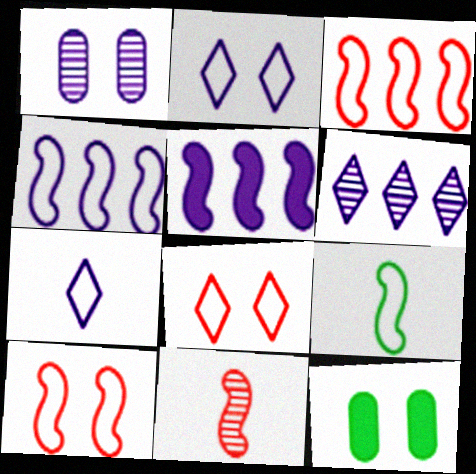[[1, 5, 7], 
[4, 9, 10]]